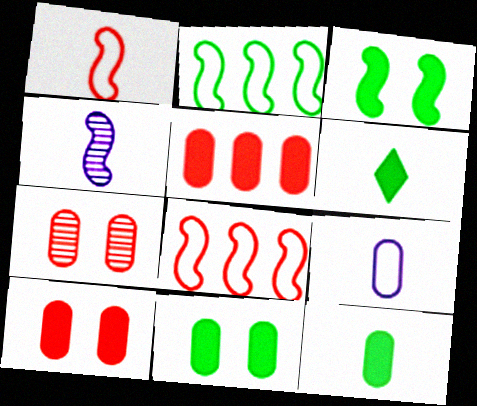[[3, 4, 8]]